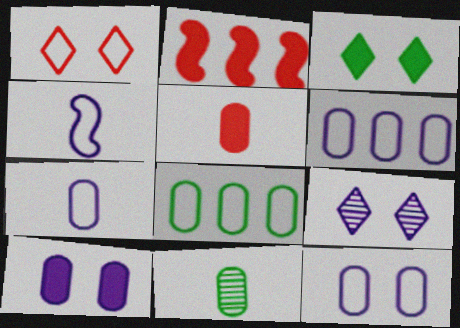[[1, 3, 9], 
[1, 4, 8], 
[5, 7, 11], 
[6, 7, 12]]